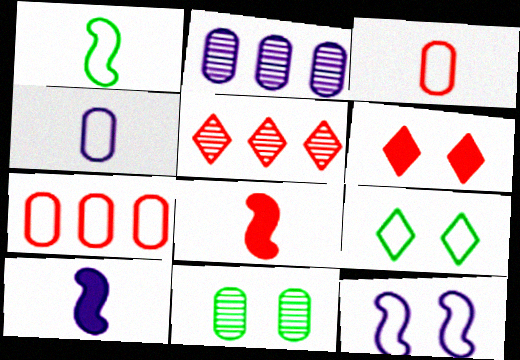[[1, 2, 6], 
[2, 8, 9], 
[6, 11, 12]]